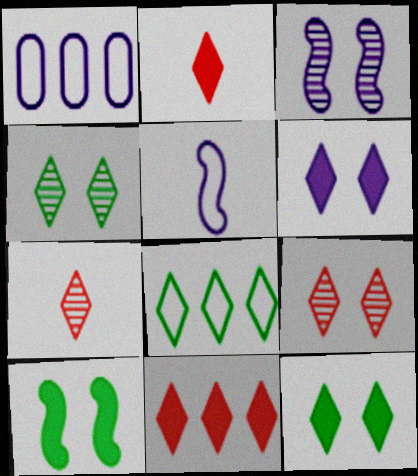[[1, 7, 10], 
[6, 7, 8]]